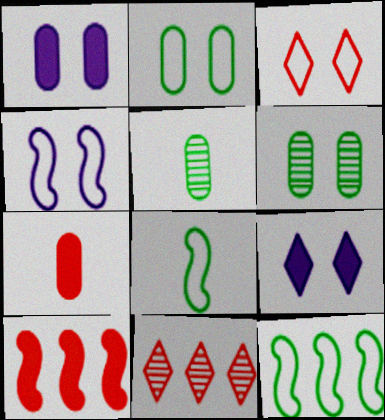[[1, 8, 11], 
[2, 3, 4]]